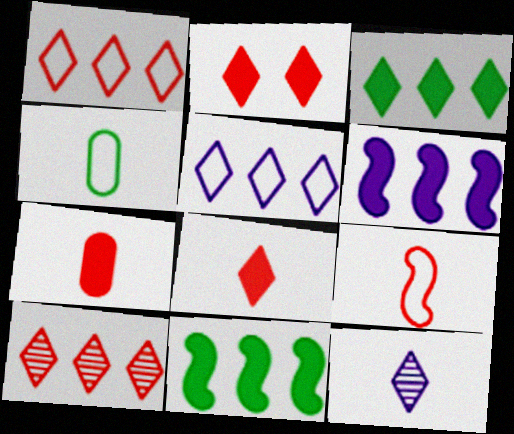[[3, 5, 10]]